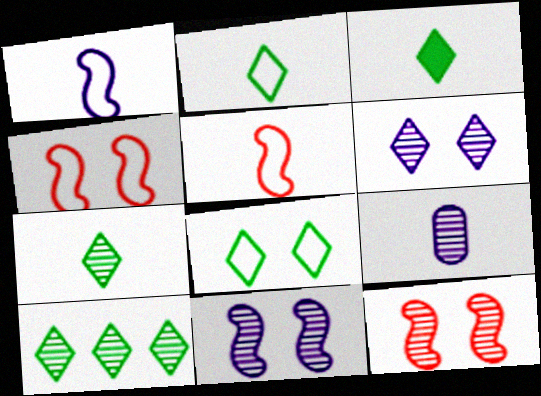[[2, 3, 7], 
[3, 5, 9], 
[3, 8, 10], 
[9, 10, 12]]